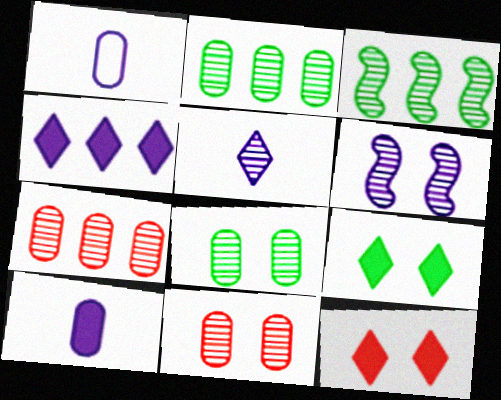[[1, 3, 12], 
[1, 4, 6], 
[3, 5, 11]]